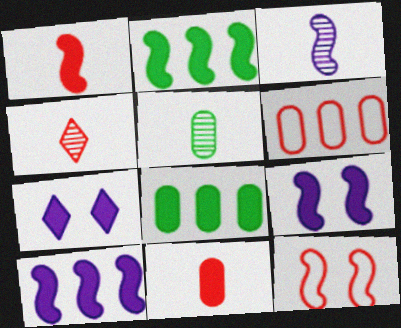[[1, 2, 9], 
[1, 7, 8], 
[2, 3, 12], 
[2, 7, 11], 
[3, 4, 5]]